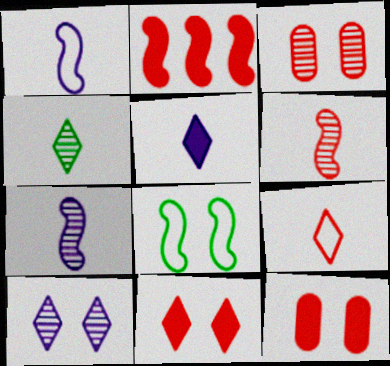[[2, 3, 9], 
[2, 7, 8], 
[4, 5, 9], 
[8, 10, 12]]